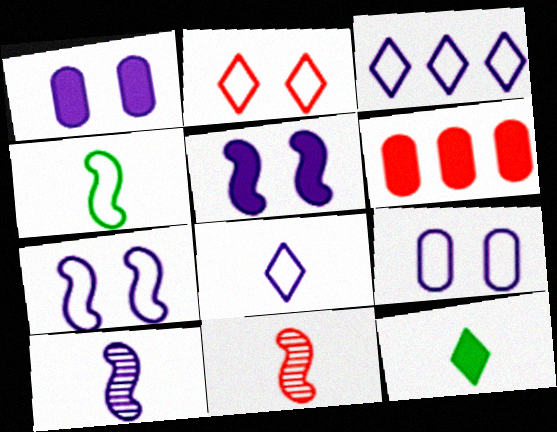[[1, 3, 10], 
[2, 6, 11], 
[5, 6, 12]]